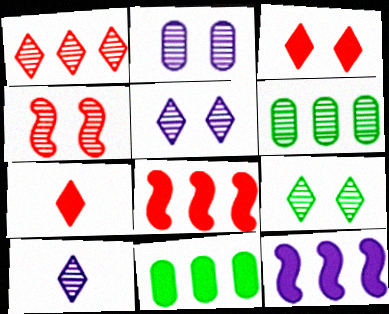[[1, 9, 10], 
[2, 4, 9], 
[4, 6, 10]]